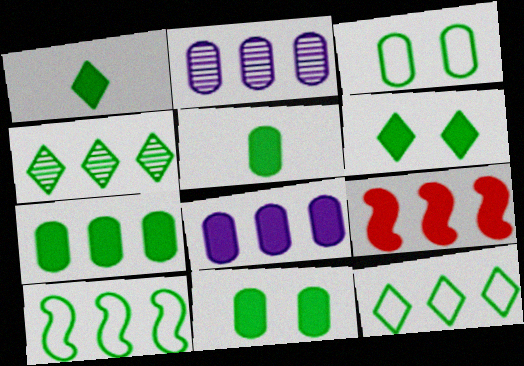[[2, 9, 12], 
[4, 7, 10], 
[5, 7, 11]]